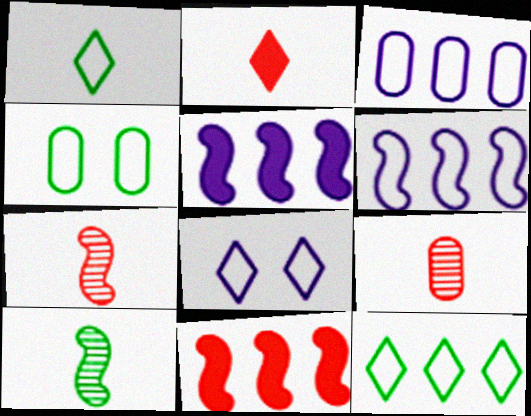[]